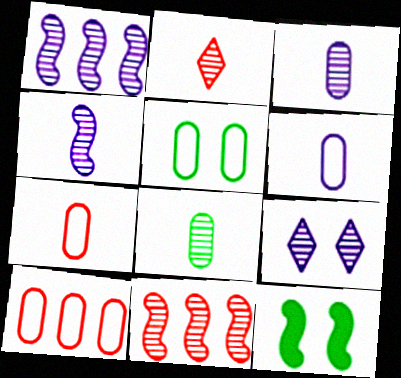[[1, 3, 9], 
[2, 4, 8], 
[5, 6, 10], 
[8, 9, 11]]